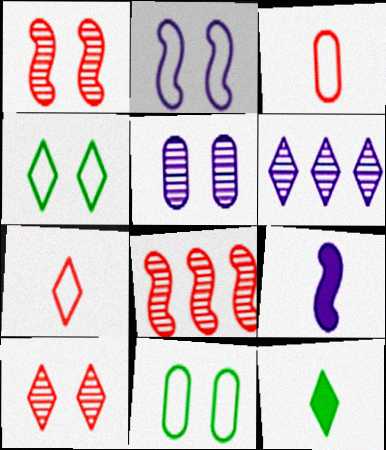[]